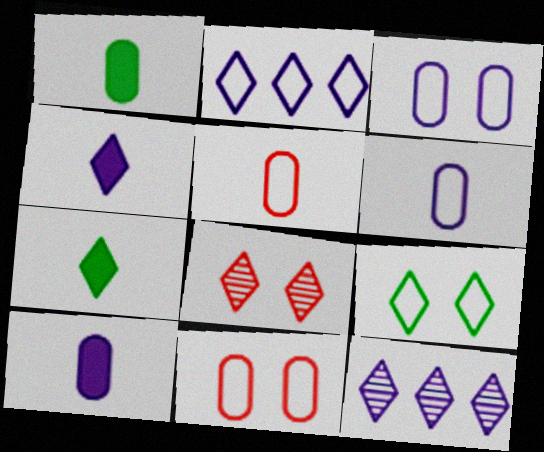[[2, 7, 8]]